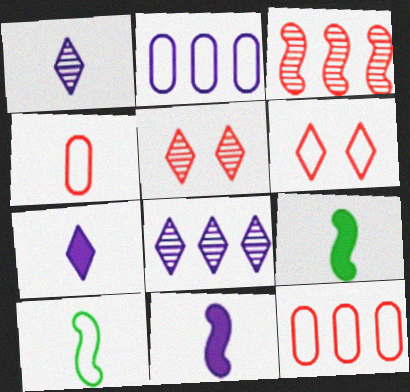[[1, 4, 9], 
[2, 5, 9], 
[2, 6, 10]]